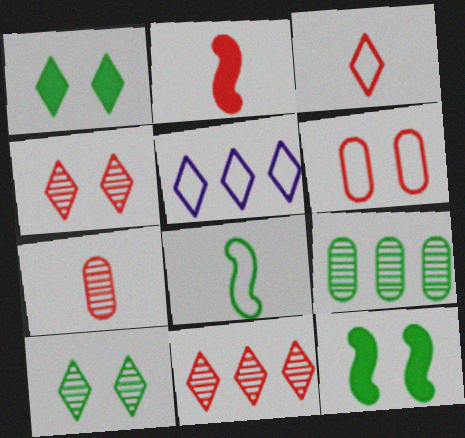[[1, 8, 9], 
[2, 3, 7], 
[2, 6, 11], 
[5, 6, 8], 
[5, 7, 12]]